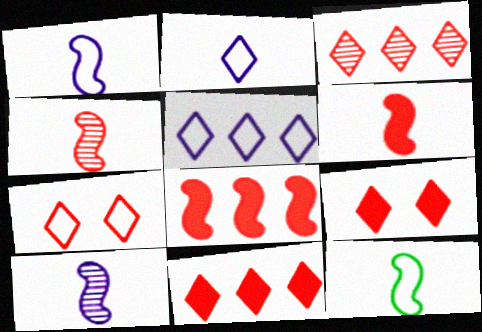[[6, 10, 12]]